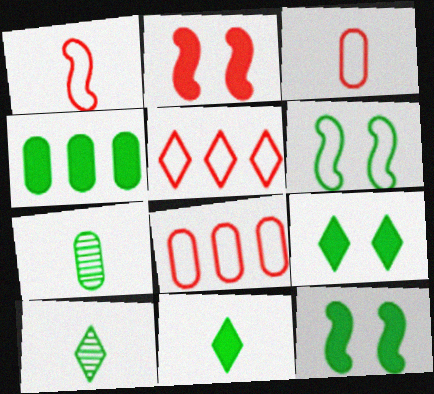[[4, 6, 10], 
[4, 11, 12]]